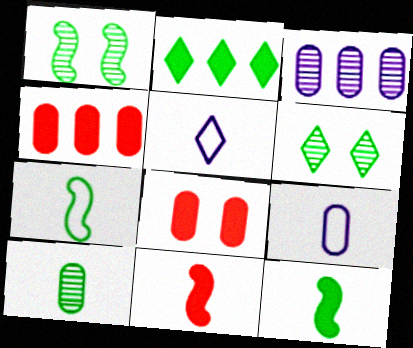[[1, 4, 5], 
[5, 10, 11]]